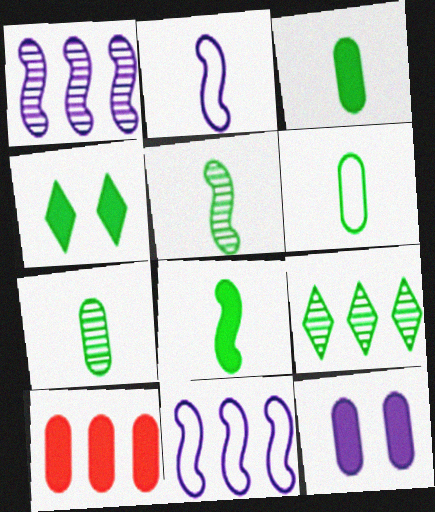[[3, 6, 7], 
[3, 10, 12], 
[9, 10, 11]]